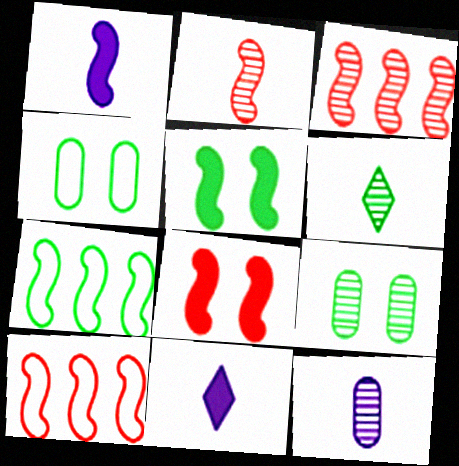[[2, 6, 12], 
[2, 8, 10], 
[3, 4, 11], 
[9, 10, 11]]